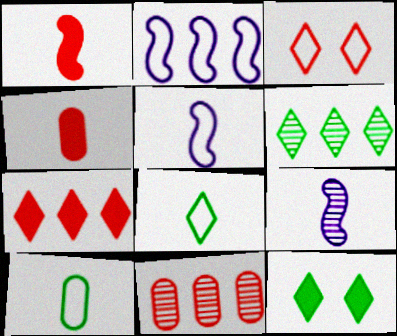[[1, 3, 11], 
[2, 3, 10], 
[4, 8, 9], 
[5, 11, 12], 
[6, 8, 12]]